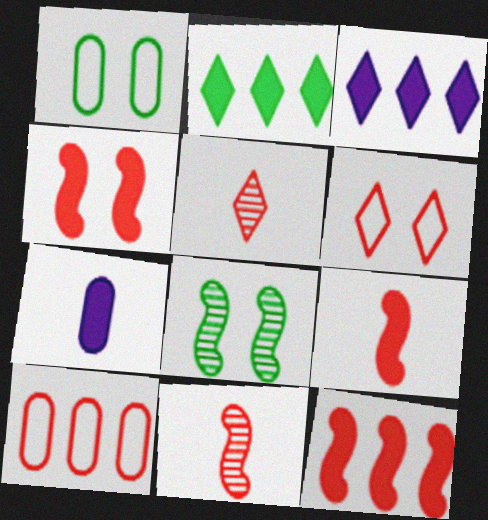[[1, 3, 11], 
[2, 4, 7], 
[4, 5, 10], 
[4, 9, 12]]